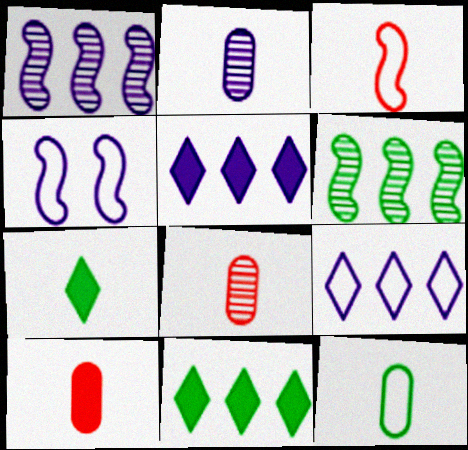[[2, 3, 7], 
[2, 4, 5], 
[2, 10, 12], 
[4, 8, 11]]